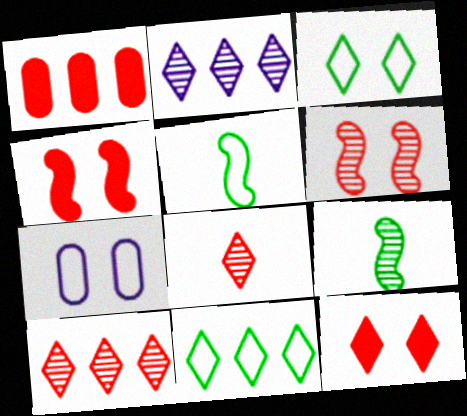[]